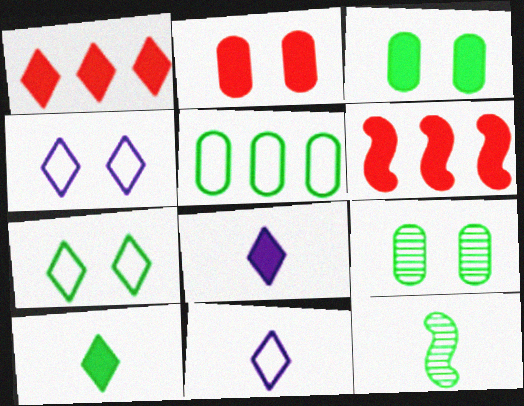[[3, 6, 8], 
[6, 9, 11]]